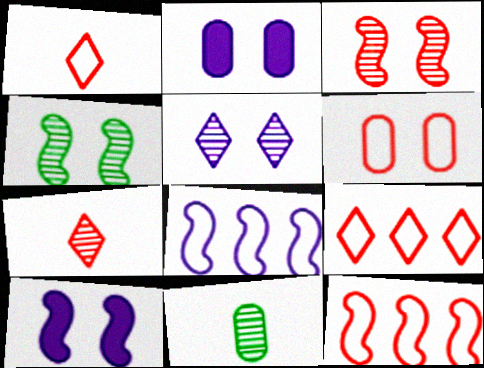[[1, 6, 12], 
[9, 10, 11]]